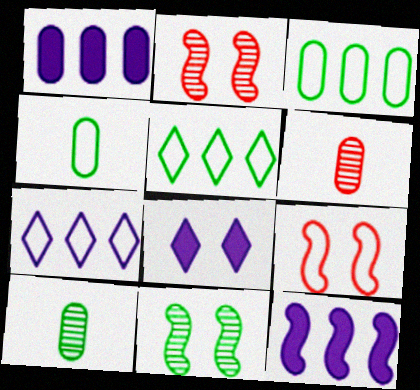[[4, 7, 9]]